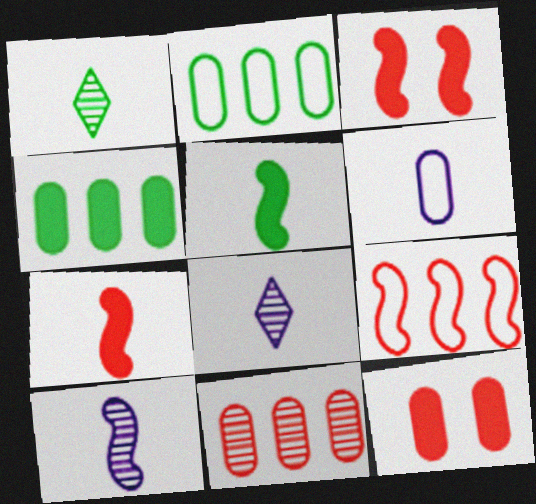[[1, 6, 7], 
[2, 3, 8]]